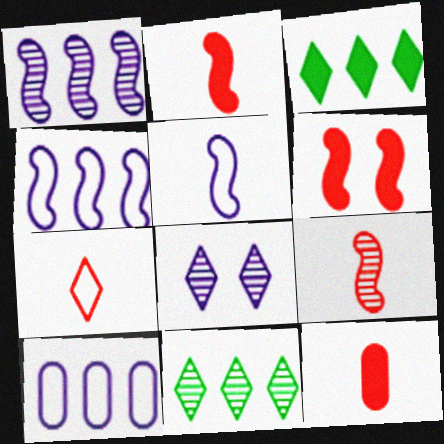[[3, 7, 8], 
[7, 9, 12]]